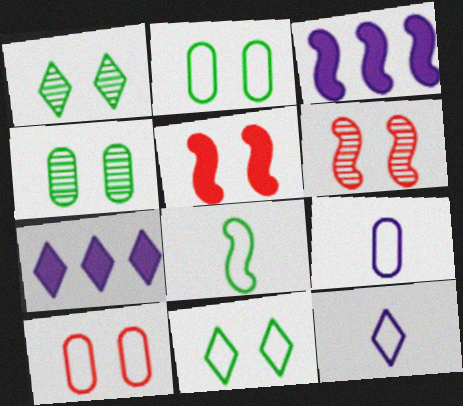[[3, 6, 8]]